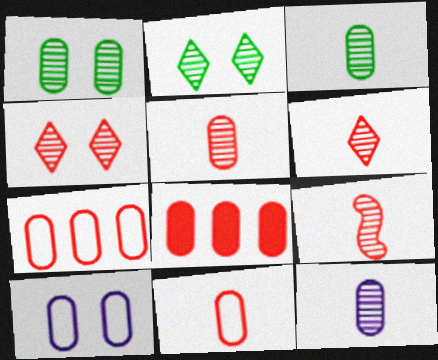[[3, 5, 12], 
[3, 8, 10], 
[5, 6, 9]]